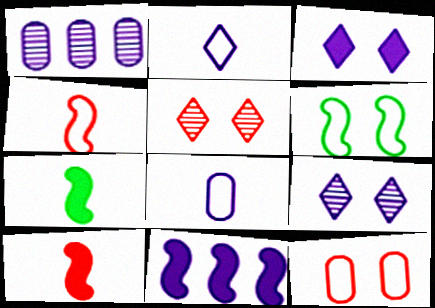[[8, 9, 11]]